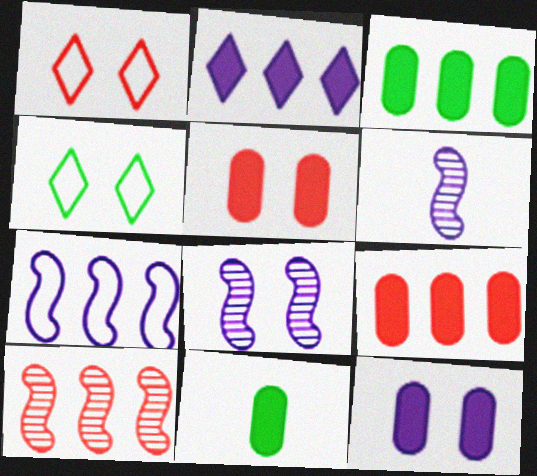[[1, 3, 6], 
[4, 5, 8], 
[4, 6, 9], 
[9, 11, 12]]